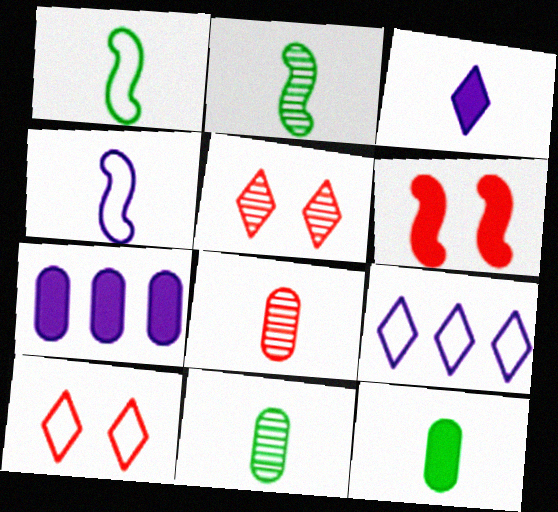[[1, 3, 8], 
[1, 5, 7], 
[2, 7, 10], 
[6, 9, 11]]